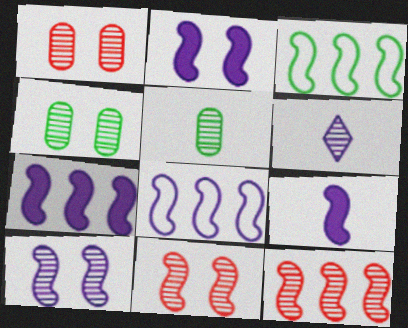[[2, 7, 9], 
[3, 7, 12], 
[3, 9, 11], 
[4, 6, 12], 
[8, 9, 10]]